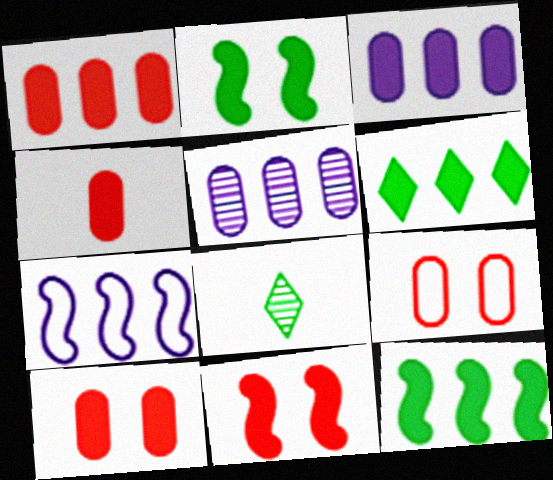[[1, 4, 10], 
[7, 8, 10]]